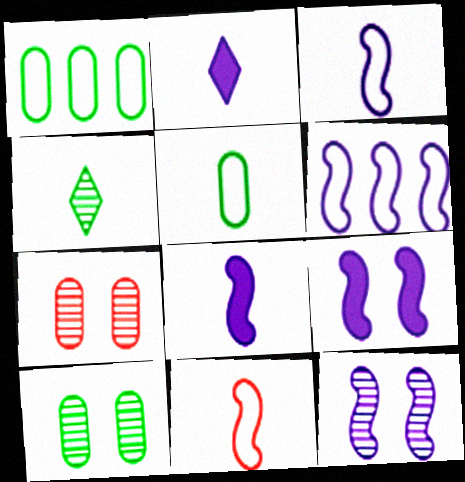[[6, 8, 12]]